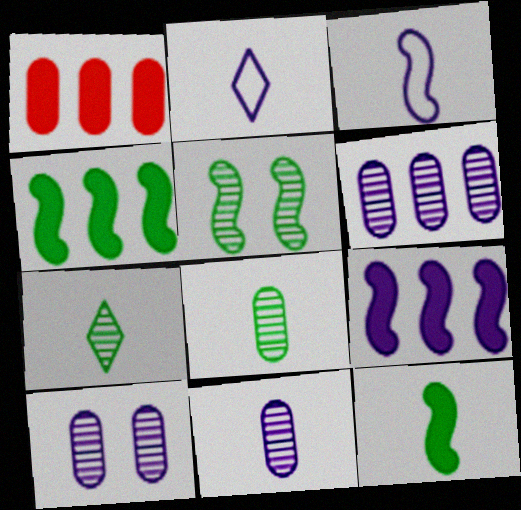[[1, 2, 5], 
[2, 9, 10], 
[6, 10, 11]]